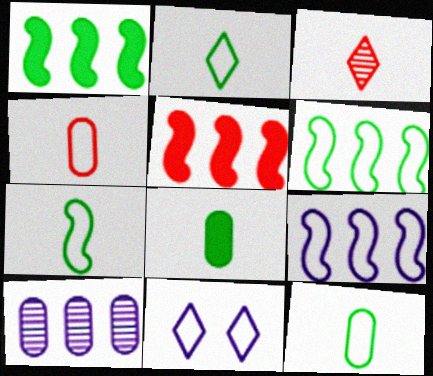[[2, 7, 12], 
[4, 6, 11]]